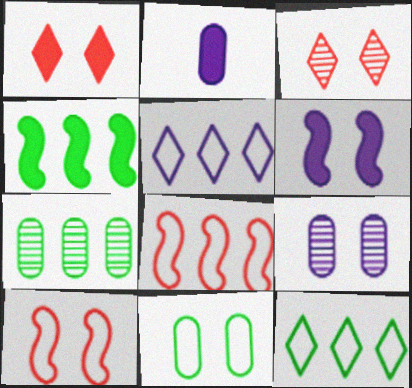[[1, 2, 4], 
[3, 6, 11], 
[4, 7, 12]]